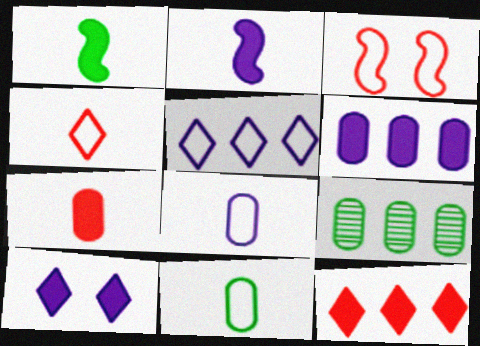[[2, 6, 10], 
[3, 5, 11]]